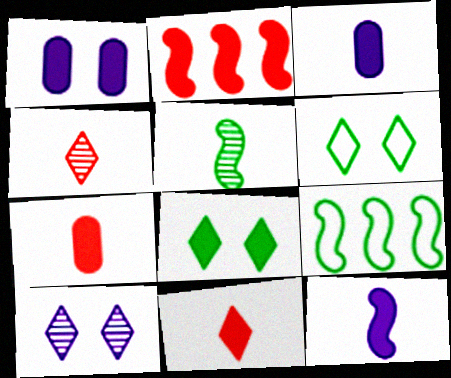[[1, 4, 9], 
[2, 3, 8], 
[7, 9, 10]]